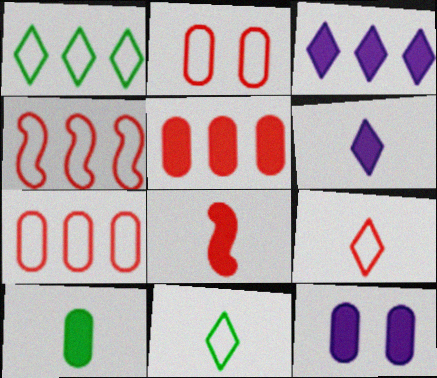[[2, 4, 9], 
[5, 10, 12], 
[6, 8, 10]]